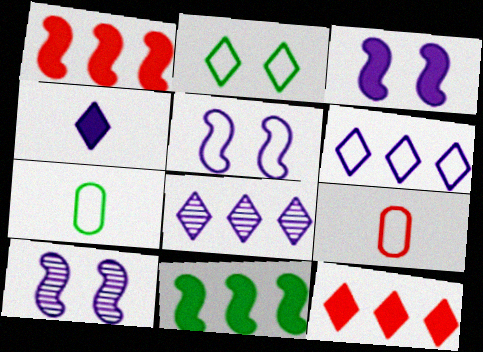[[3, 5, 10], 
[7, 10, 12]]